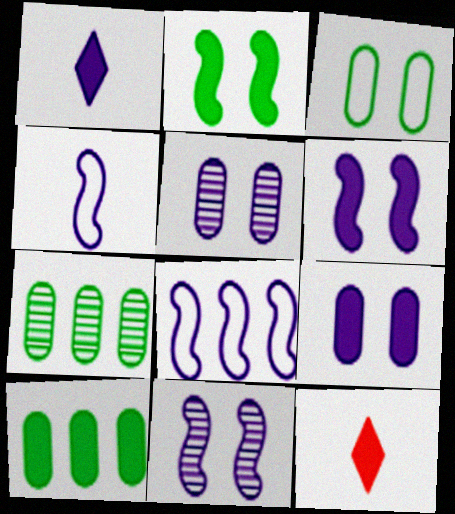[[1, 5, 8], 
[6, 10, 12]]